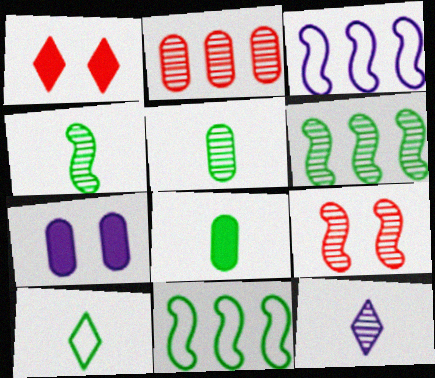[[1, 3, 5], 
[3, 7, 12], 
[4, 8, 10]]